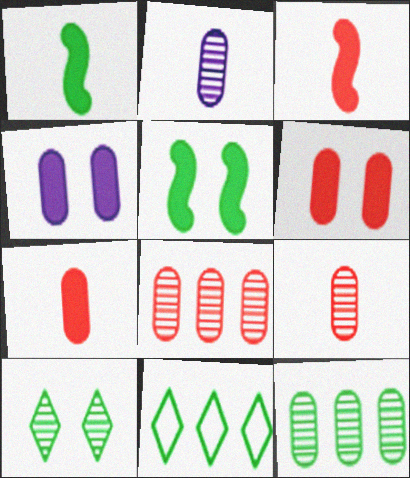[]